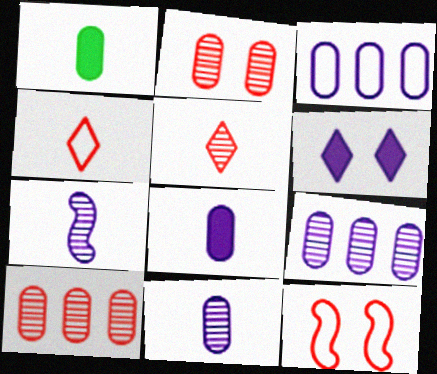[[1, 2, 3], 
[1, 4, 7], 
[3, 6, 7]]